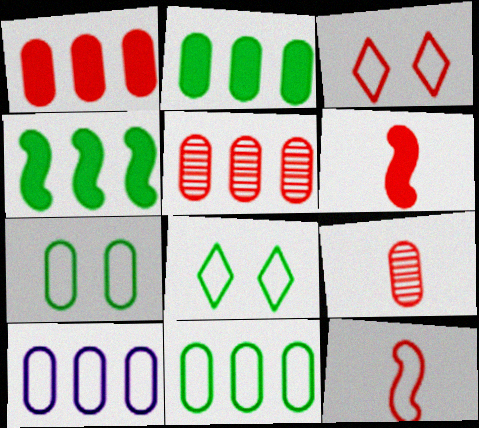[[2, 5, 10], 
[3, 5, 6], 
[8, 10, 12]]